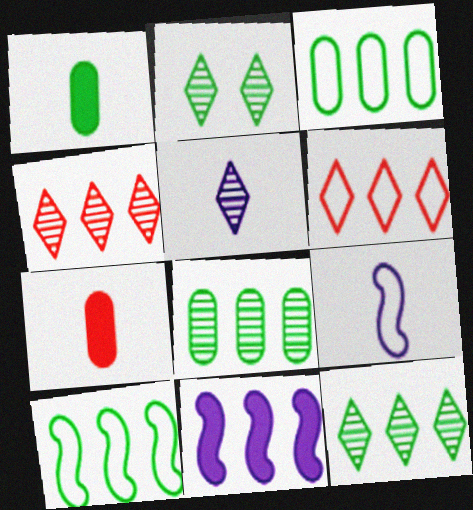[[1, 2, 10], 
[2, 4, 5], 
[3, 4, 11], 
[6, 8, 11]]